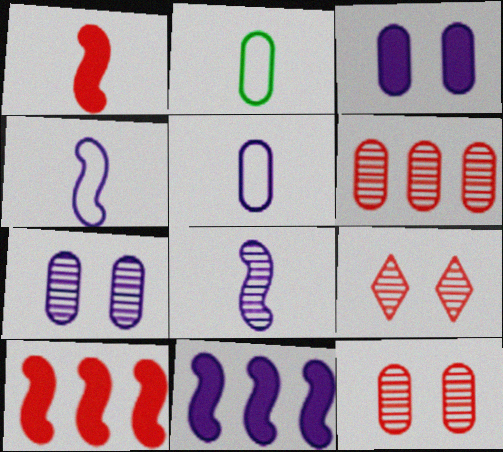[[2, 3, 6], 
[2, 9, 11]]